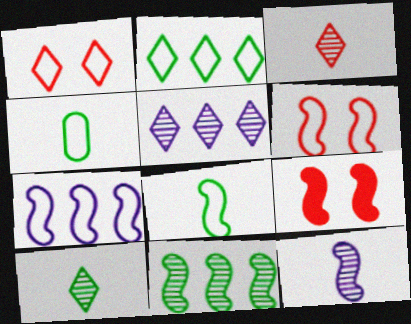[[1, 4, 7], 
[4, 5, 9], 
[6, 7, 8]]